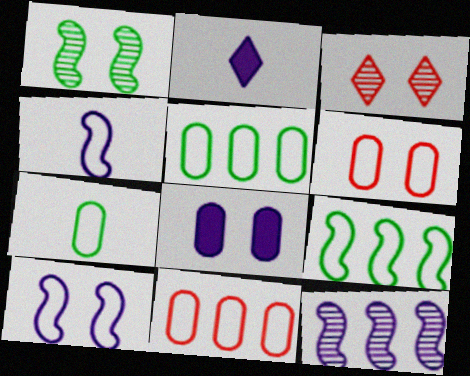[[1, 2, 11]]